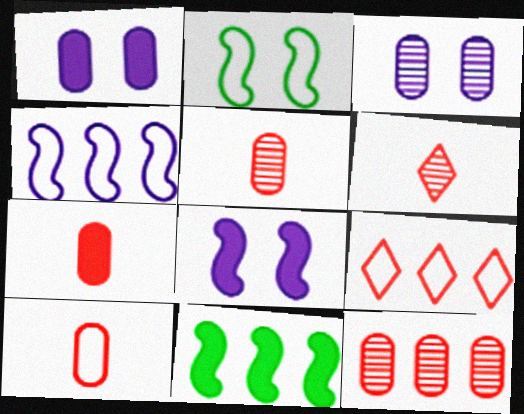[[5, 7, 10]]